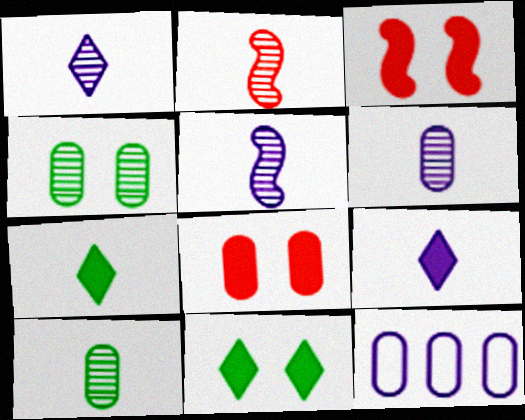[[1, 2, 10], 
[1, 5, 6], 
[2, 11, 12], 
[8, 10, 12]]